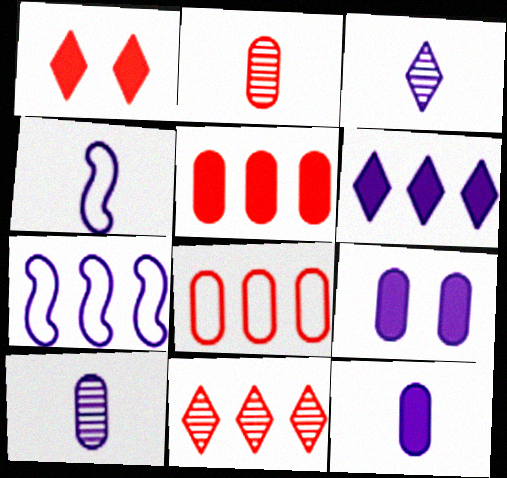[[3, 4, 12], 
[3, 7, 9]]